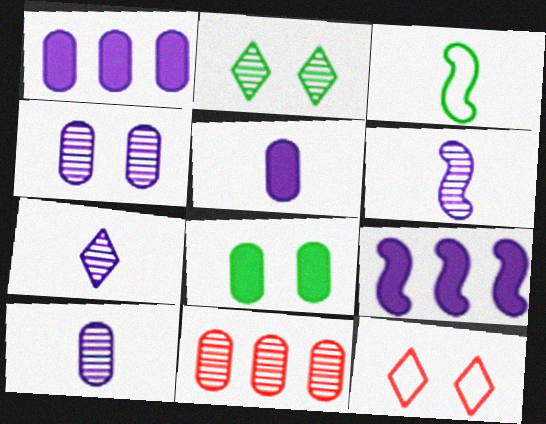[[2, 6, 11], 
[6, 7, 10]]